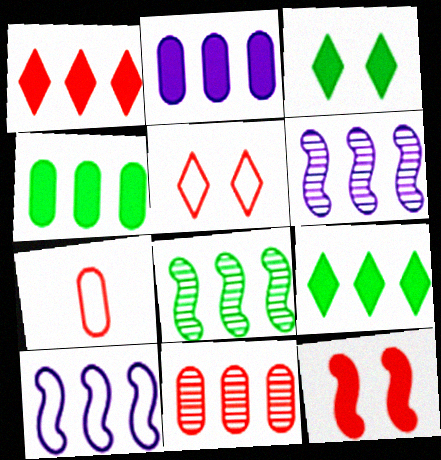[[3, 6, 7], 
[9, 10, 11]]